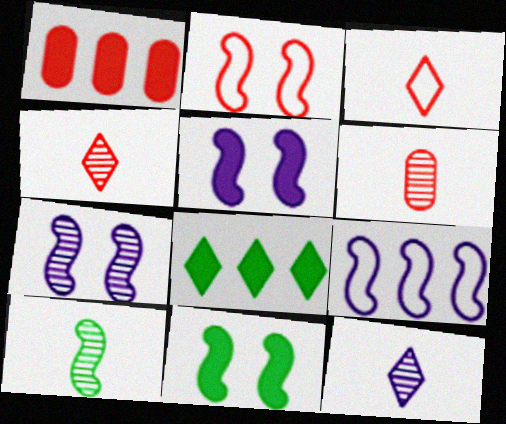[[1, 2, 4], 
[2, 7, 11], 
[6, 10, 12]]